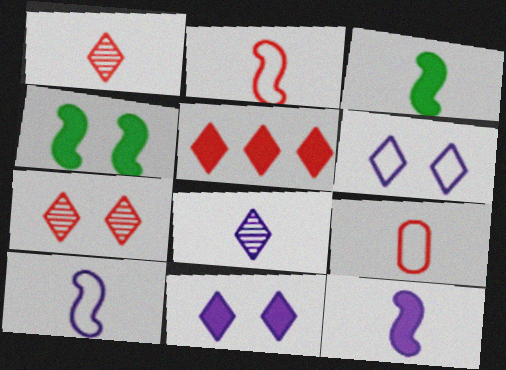[[3, 8, 9]]